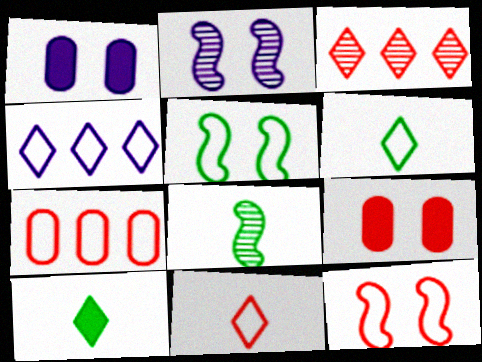[[2, 7, 10], 
[4, 8, 9], 
[7, 11, 12]]